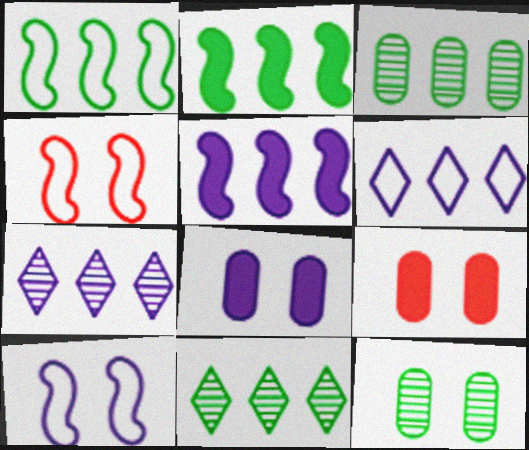[]